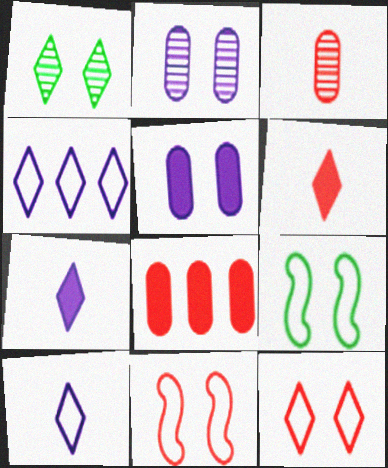[[1, 4, 6], 
[1, 5, 11]]